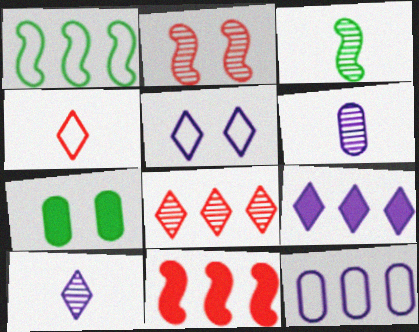[[2, 5, 7], 
[5, 9, 10]]